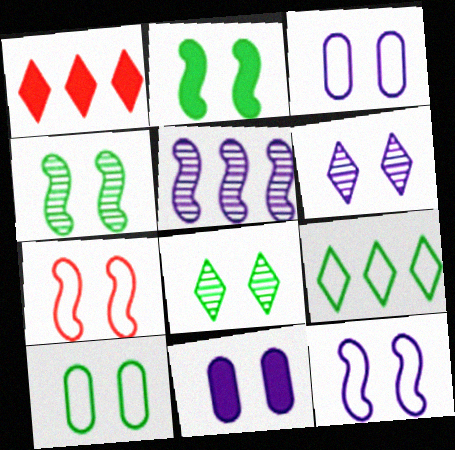[[2, 8, 10], 
[6, 11, 12], 
[7, 8, 11]]